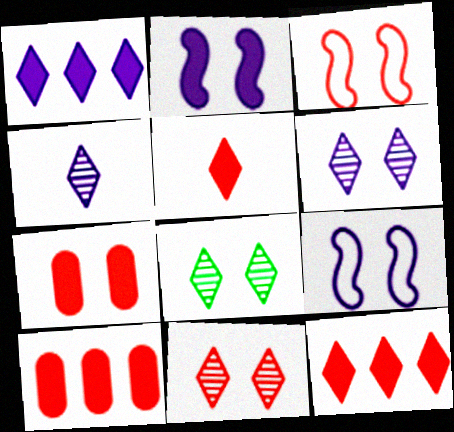[[3, 7, 11], 
[6, 8, 11], 
[7, 8, 9]]